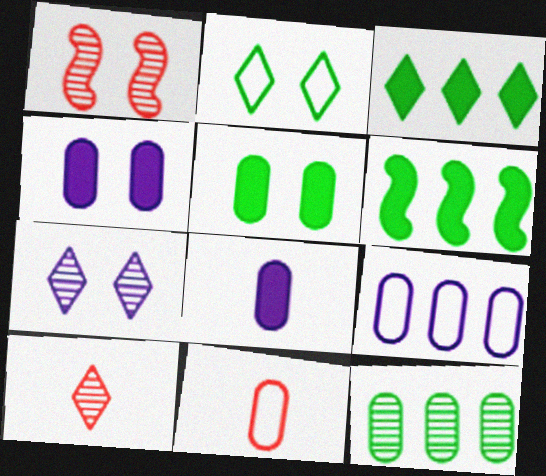[[1, 2, 4], 
[4, 11, 12], 
[6, 7, 11]]